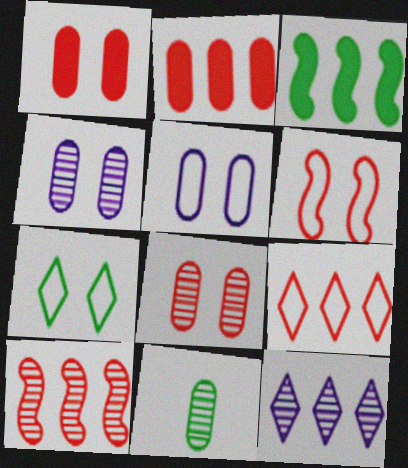[[2, 5, 11], 
[2, 9, 10], 
[3, 7, 11], 
[5, 6, 7]]